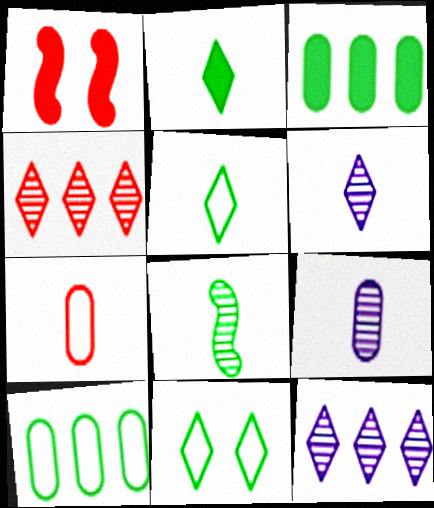[[1, 4, 7], 
[1, 6, 10], 
[3, 8, 11]]